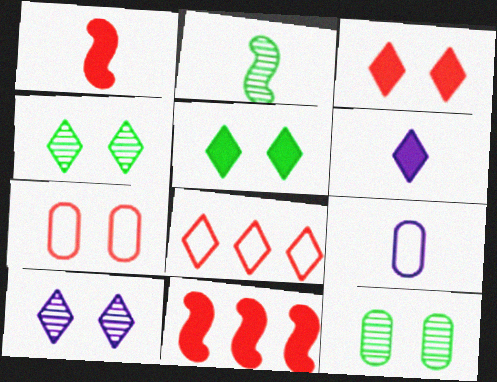[[4, 6, 8], 
[4, 9, 11]]